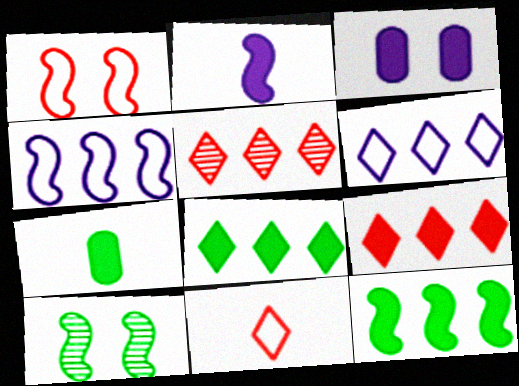[[5, 6, 8]]